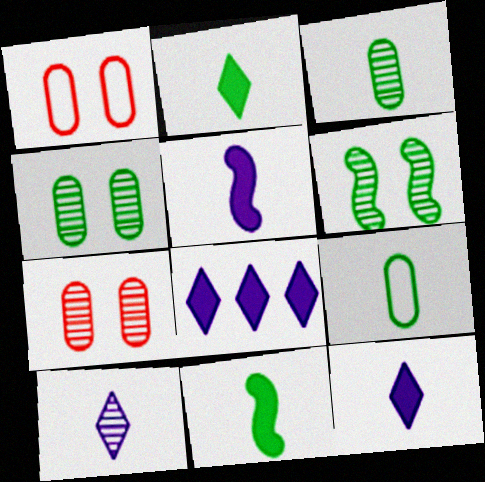[]